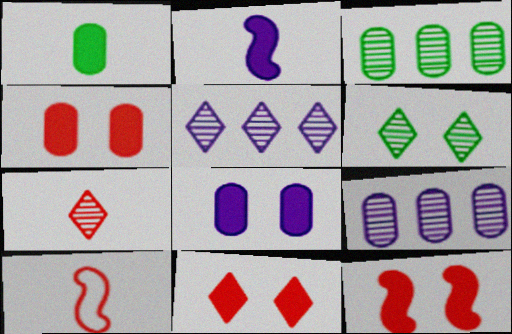[[4, 11, 12], 
[5, 6, 7]]